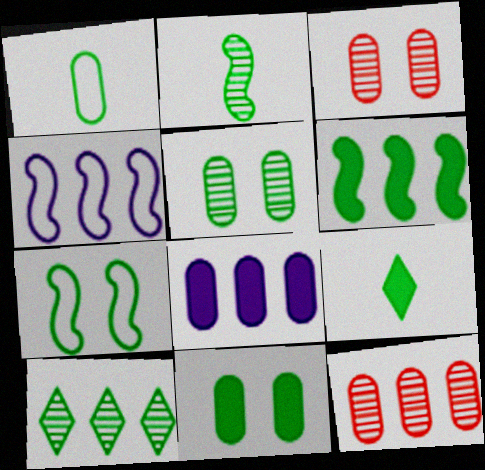[[1, 2, 9], 
[1, 3, 8], 
[2, 5, 10], 
[2, 6, 7], 
[3, 4, 9], 
[6, 9, 11]]